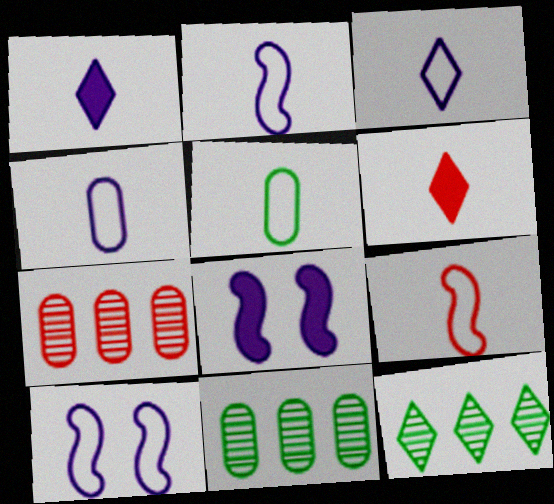[[2, 3, 4], 
[3, 5, 9], 
[6, 10, 11]]